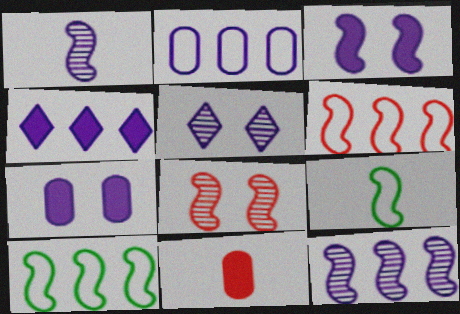[[2, 4, 12], 
[5, 10, 11]]